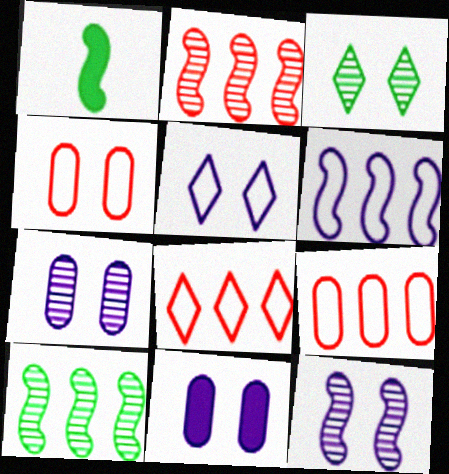[[1, 7, 8], 
[5, 11, 12]]